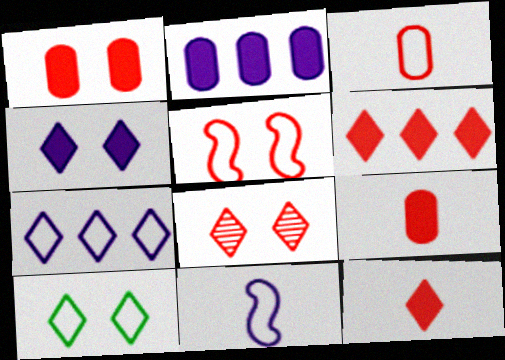[[1, 5, 8], 
[4, 8, 10]]